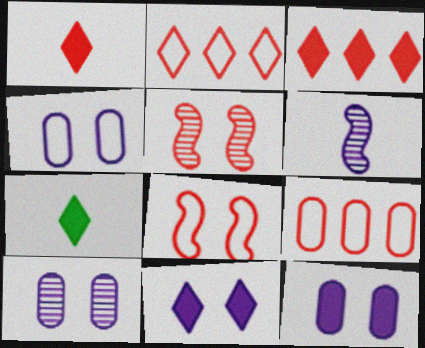[[1, 5, 9], 
[3, 7, 11], 
[4, 10, 12]]